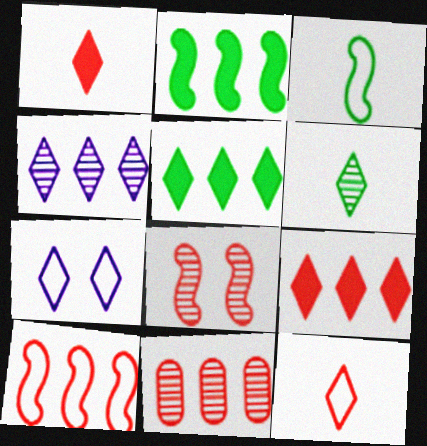[[6, 7, 9], 
[9, 10, 11]]